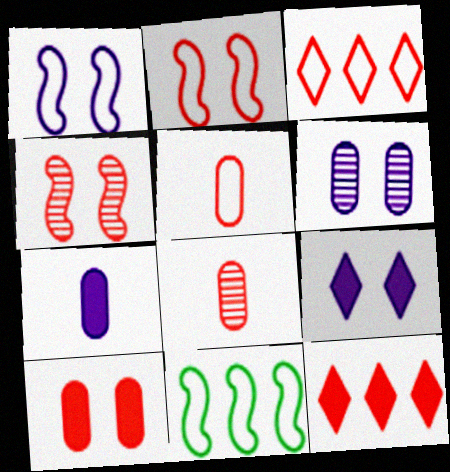[[1, 6, 9], 
[2, 3, 5], 
[2, 8, 12], 
[4, 5, 12], 
[8, 9, 11]]